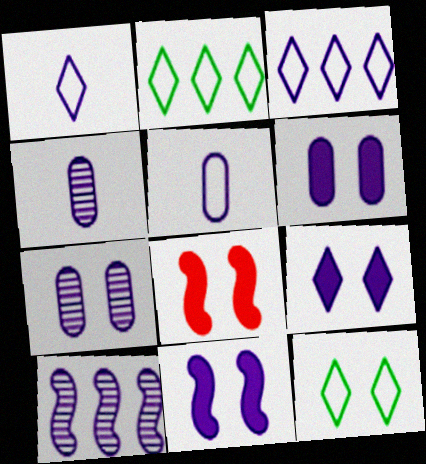[[1, 6, 10], 
[2, 4, 8], 
[3, 4, 11], 
[5, 9, 10], 
[6, 9, 11], 
[7, 8, 12]]